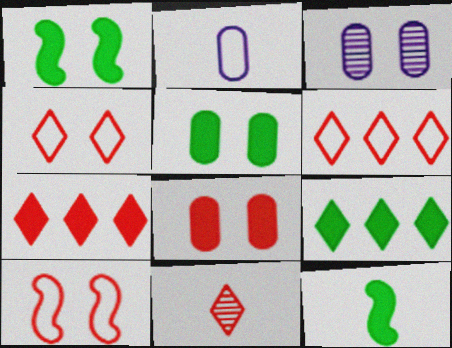[[1, 3, 4], 
[2, 11, 12], 
[3, 6, 12], 
[4, 7, 11], 
[5, 9, 12]]